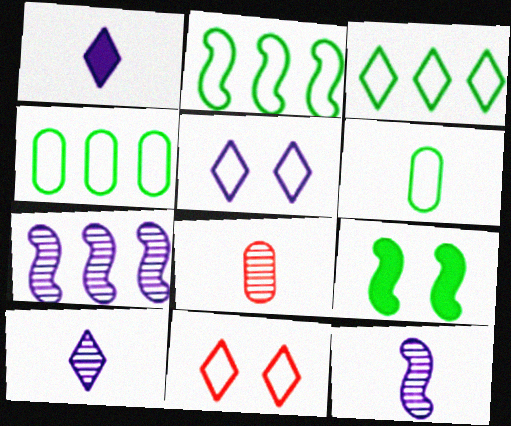[[2, 3, 4]]